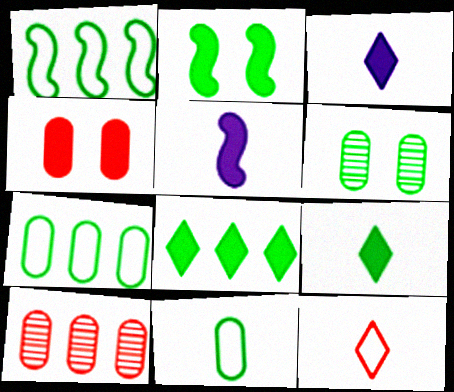[[1, 6, 9], 
[4, 5, 8]]